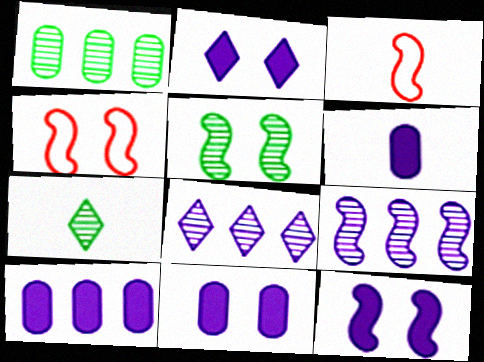[[1, 2, 3], 
[1, 5, 7], 
[2, 11, 12], 
[3, 6, 7], 
[4, 5, 12], 
[4, 7, 10], 
[6, 10, 11]]